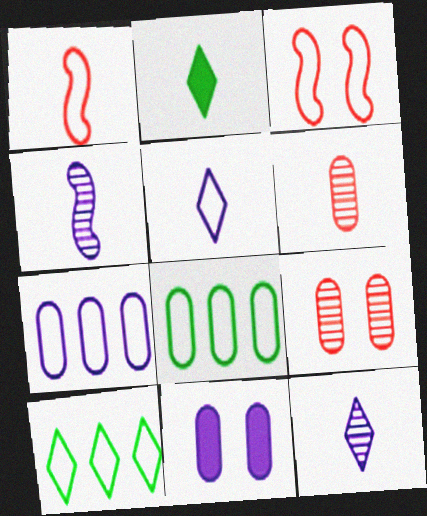[[3, 5, 8], 
[6, 8, 11]]